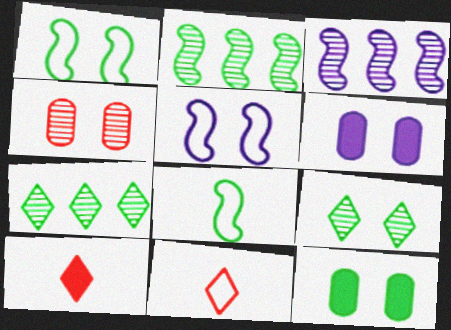[[1, 9, 12], 
[2, 6, 11], 
[3, 11, 12], 
[7, 8, 12]]